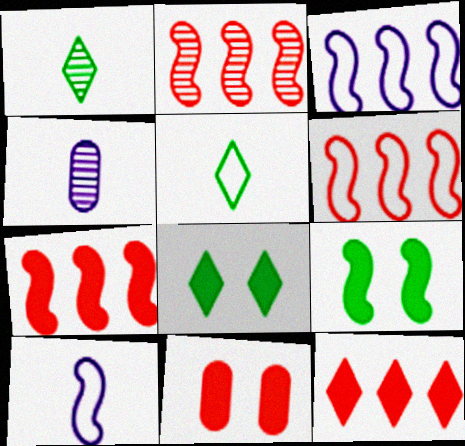[[1, 3, 11], 
[2, 6, 7], 
[2, 9, 10], 
[4, 6, 8]]